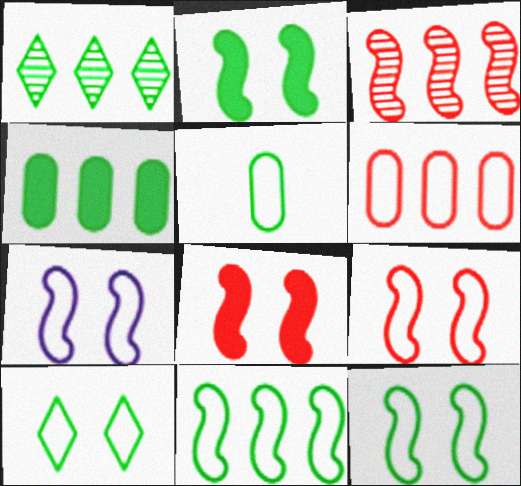[[1, 2, 5], 
[1, 4, 11], 
[5, 10, 11], 
[7, 9, 12]]